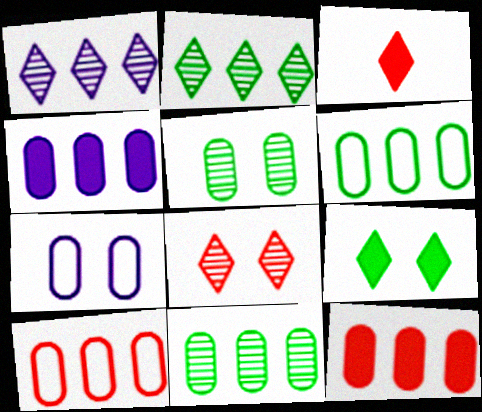[[4, 10, 11]]